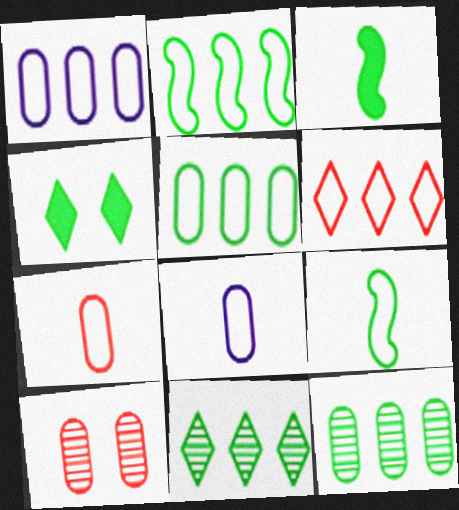[[1, 2, 6], 
[4, 9, 12]]